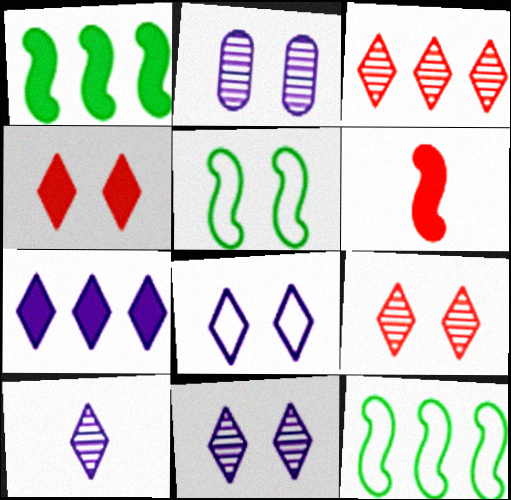[[2, 4, 5], 
[7, 8, 10]]